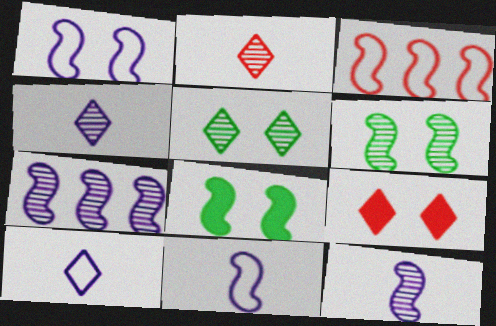[[3, 8, 12]]